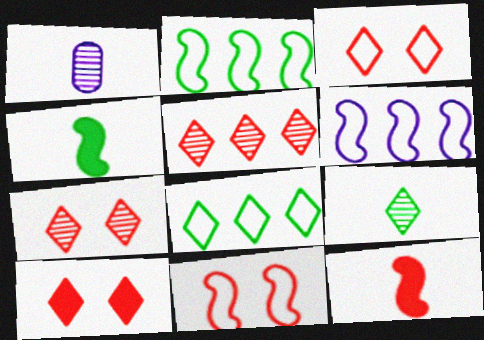[[1, 2, 10], 
[3, 7, 10]]